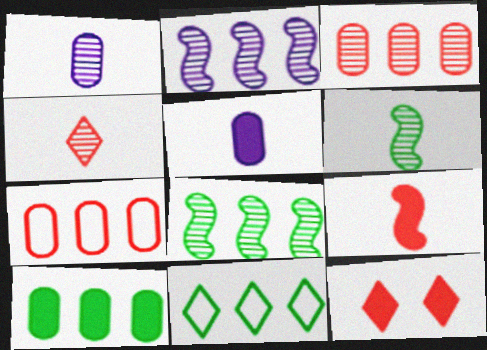[[1, 4, 6], 
[8, 10, 11]]